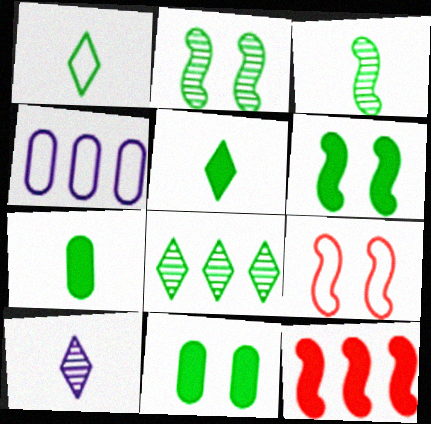[[1, 3, 7], 
[1, 4, 9], 
[4, 8, 12]]